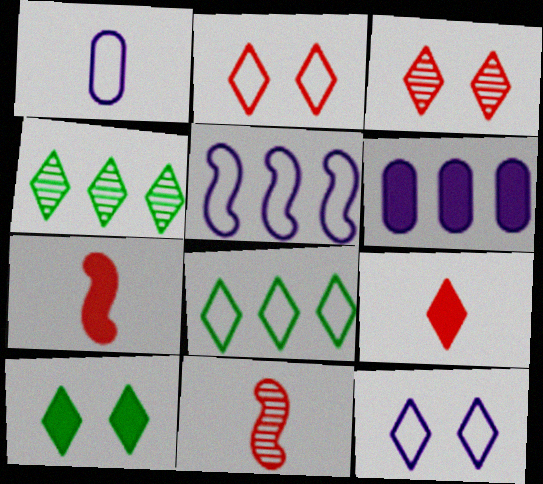[[1, 5, 12], 
[3, 10, 12], 
[4, 9, 12], 
[6, 7, 10]]